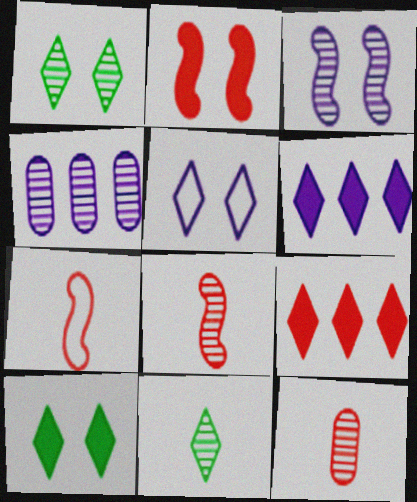[[1, 4, 8], 
[4, 7, 10], 
[5, 9, 11]]